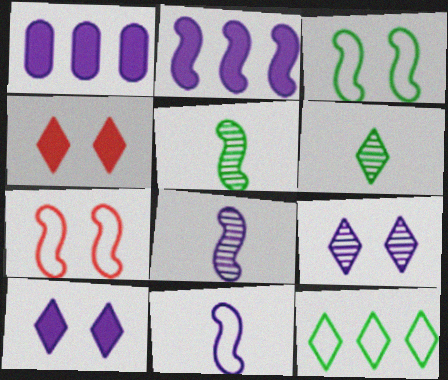[[1, 6, 7], 
[1, 9, 11], 
[2, 5, 7]]